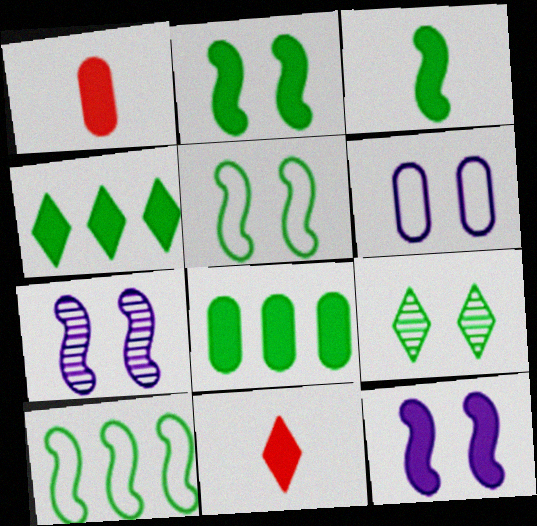[[1, 4, 12], 
[8, 11, 12]]